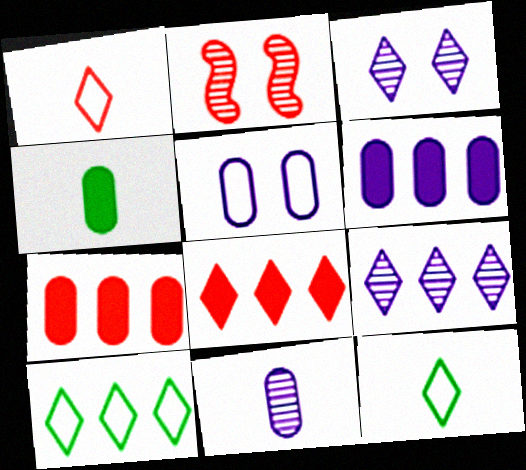[[1, 2, 7], 
[2, 6, 12], 
[3, 8, 12], 
[5, 6, 11], 
[8, 9, 10]]